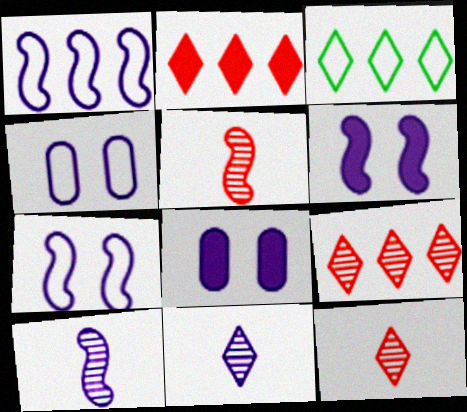[[1, 6, 10], 
[1, 8, 11], 
[3, 5, 8]]